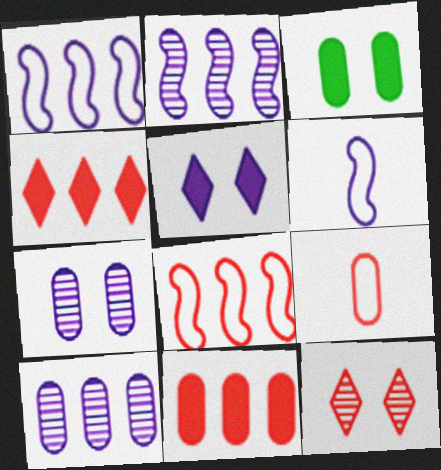[[3, 9, 10], 
[5, 6, 10]]